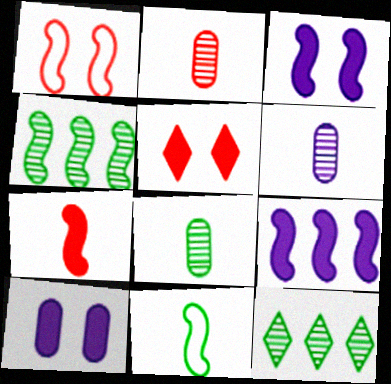[[2, 6, 8]]